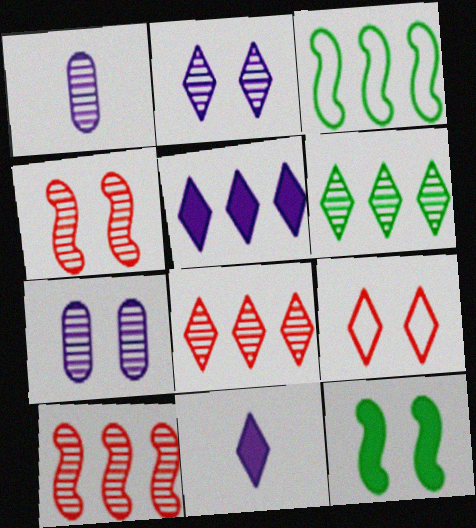[[1, 4, 6], 
[6, 9, 11], 
[7, 9, 12]]